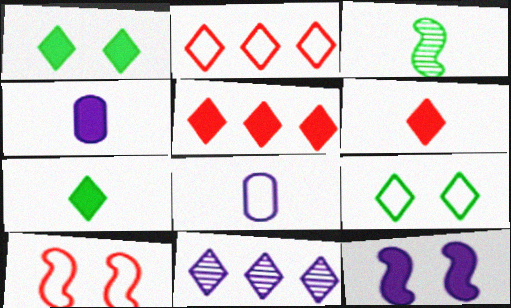[[3, 6, 8], 
[6, 9, 11], 
[8, 11, 12]]